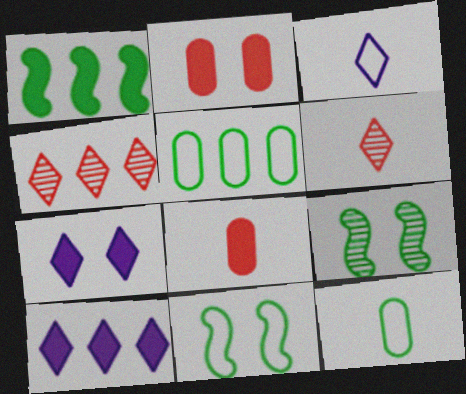[[1, 7, 8]]